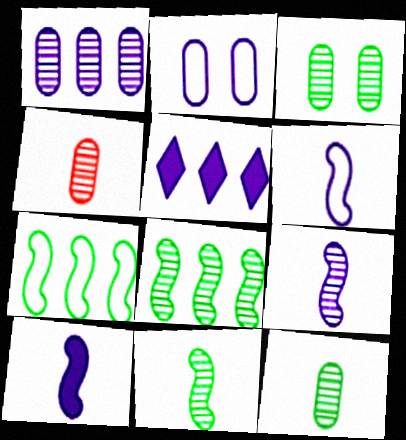[[1, 3, 4], 
[2, 5, 9], 
[6, 9, 10]]